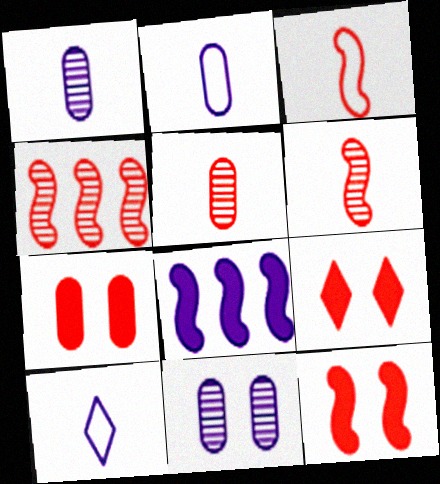[[3, 4, 12], 
[7, 9, 12], 
[8, 10, 11]]